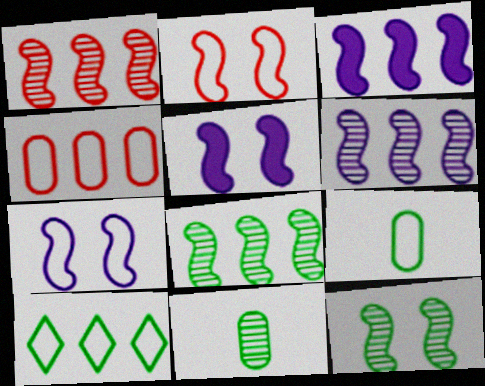[[1, 6, 8], 
[2, 5, 12]]